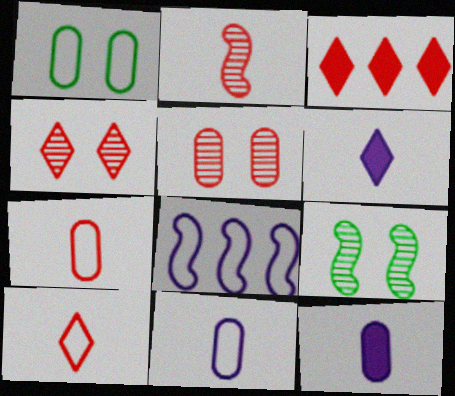[[1, 8, 10], 
[3, 4, 10], 
[3, 9, 11]]